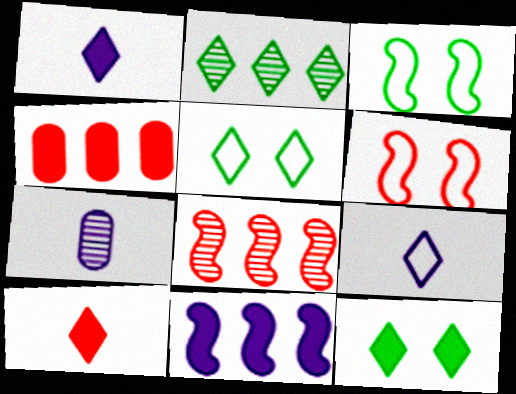[]